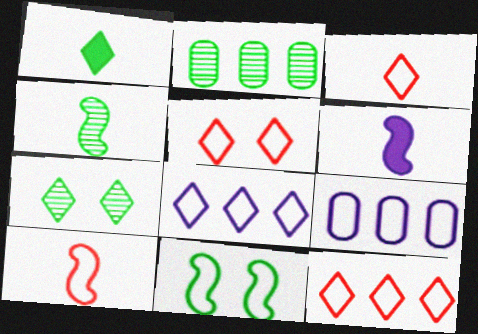[[1, 2, 11], 
[2, 4, 7], 
[2, 5, 6], 
[3, 5, 12], 
[3, 9, 11], 
[4, 6, 10]]